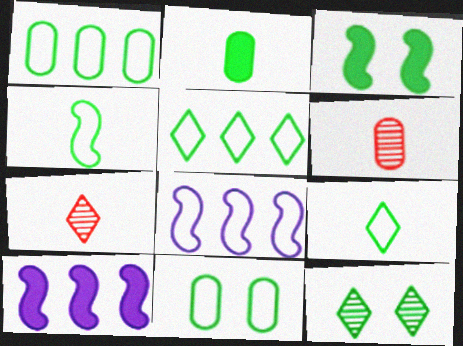[[3, 11, 12], 
[4, 5, 11], 
[7, 10, 11]]